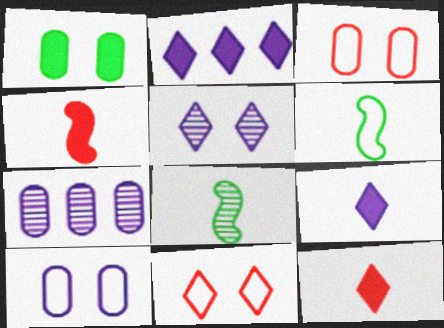[[1, 2, 4], 
[2, 3, 8]]